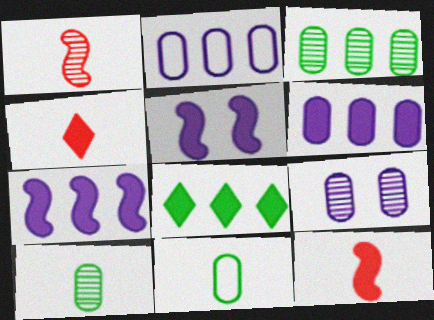[]